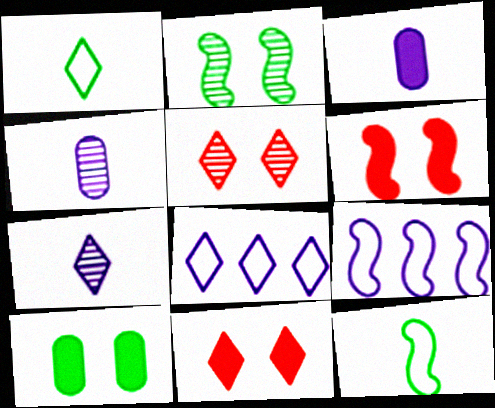[]